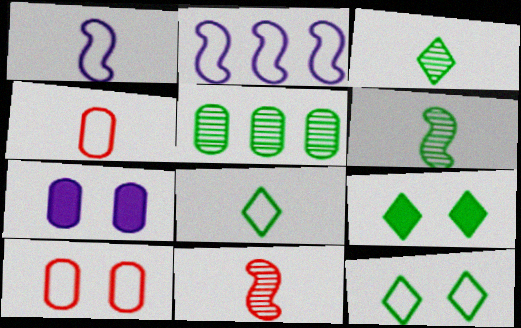[[1, 4, 8], 
[2, 4, 12], 
[2, 8, 10], 
[4, 5, 7]]